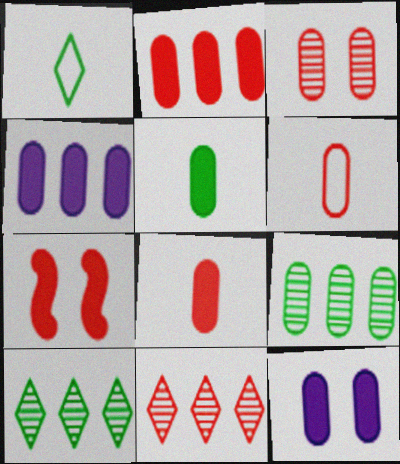[[2, 3, 6], 
[2, 5, 12], 
[6, 7, 11], 
[6, 9, 12]]